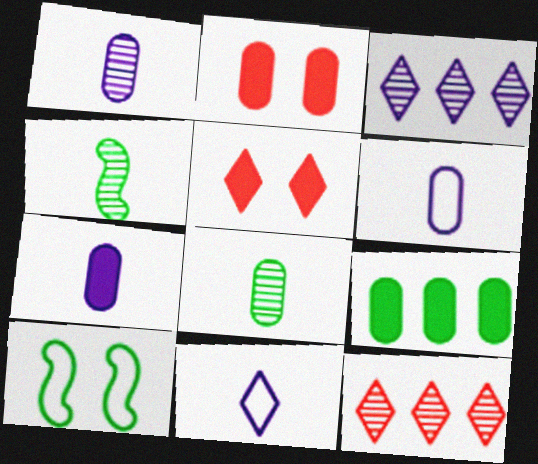[[1, 6, 7], 
[2, 7, 9], 
[7, 10, 12]]